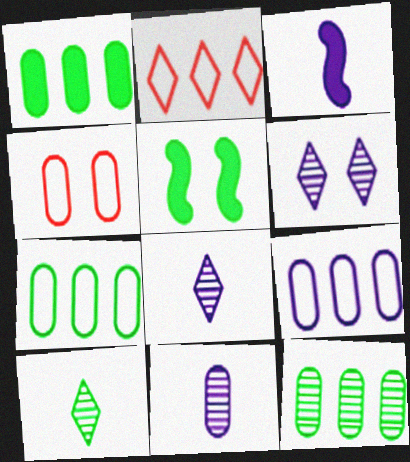[[1, 4, 11], 
[1, 7, 12], 
[2, 5, 11], 
[3, 6, 9], 
[4, 5, 6], 
[5, 7, 10]]